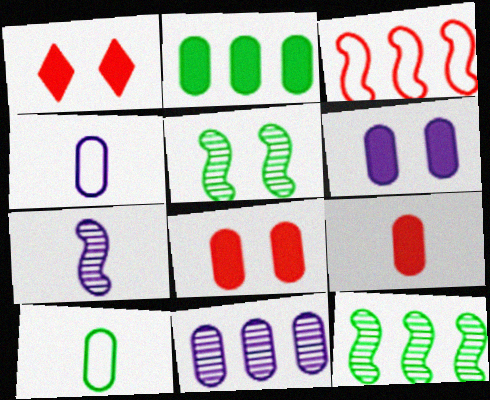[[1, 4, 12], 
[2, 6, 9], 
[4, 6, 11], 
[8, 10, 11]]